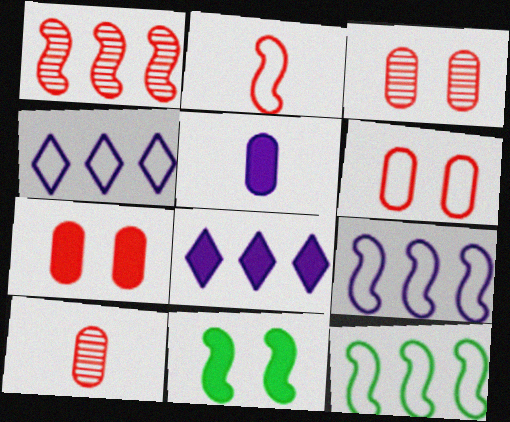[[3, 6, 7], 
[4, 10, 11]]